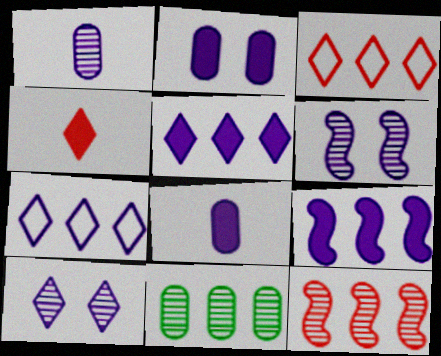[[3, 9, 11], 
[6, 7, 8]]